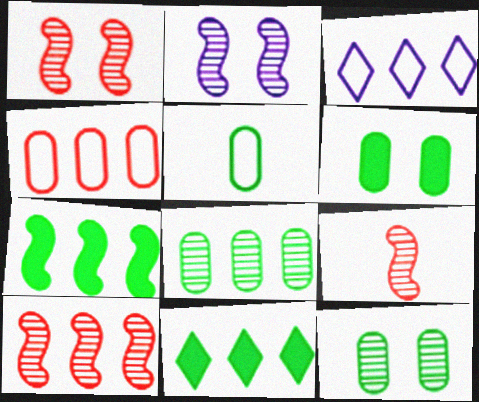[[1, 9, 10], 
[3, 6, 9], 
[5, 6, 8]]